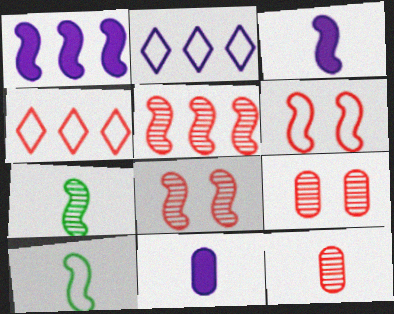[[1, 6, 7], 
[1, 8, 10]]